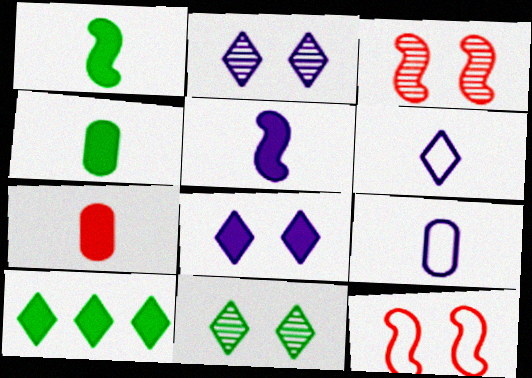[[3, 9, 10]]